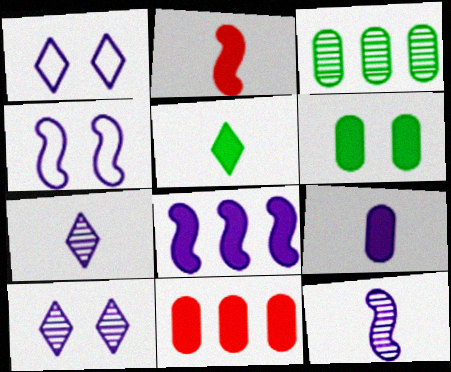[[1, 2, 3], 
[2, 5, 9], 
[4, 8, 12], 
[6, 9, 11]]